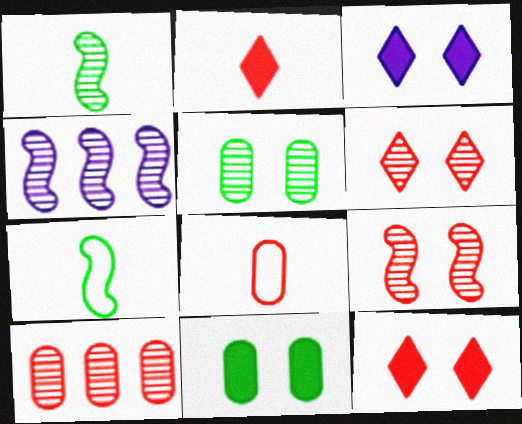[[1, 4, 9], 
[3, 7, 10]]